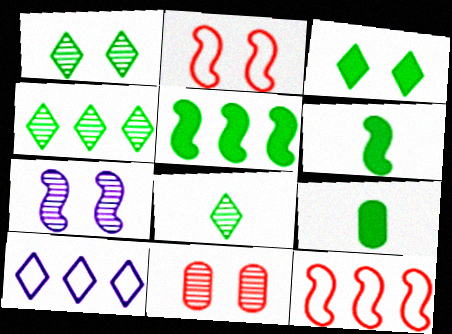[[1, 4, 8], 
[1, 7, 11], 
[3, 5, 9], 
[6, 7, 12], 
[6, 10, 11]]